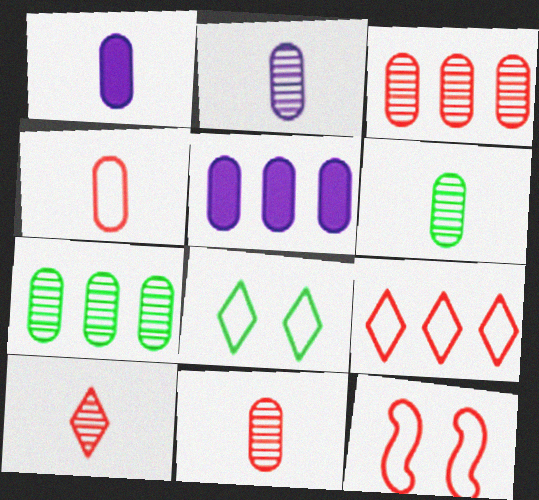[[1, 4, 6], 
[2, 6, 11], 
[4, 9, 12]]